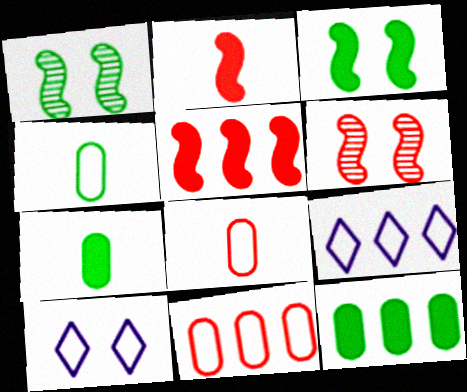[[6, 7, 9]]